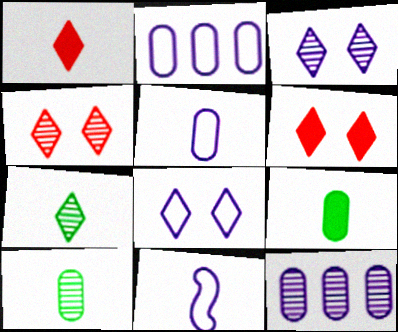[[1, 10, 11], 
[2, 8, 11]]